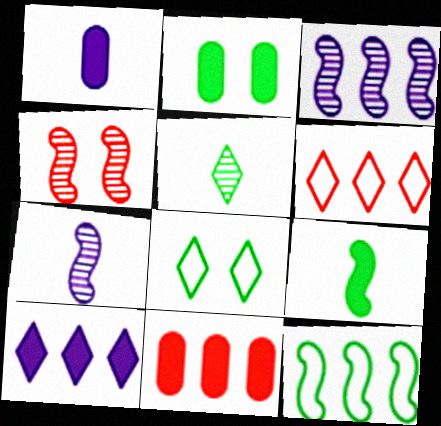[[1, 2, 11], 
[2, 5, 12], 
[2, 6, 7], 
[7, 8, 11]]